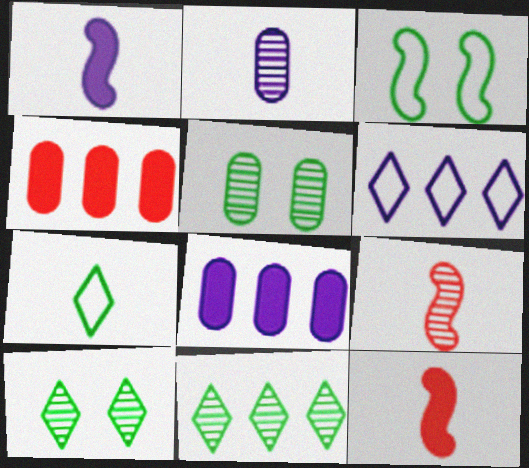[[2, 7, 12], 
[5, 6, 12]]